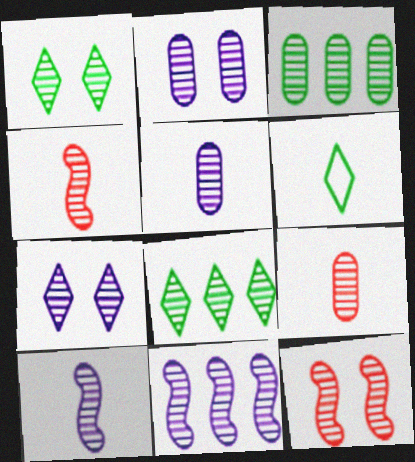[[1, 2, 12], 
[1, 9, 11], 
[2, 3, 9], 
[2, 4, 8], 
[3, 4, 7], 
[5, 7, 11], 
[5, 8, 12]]